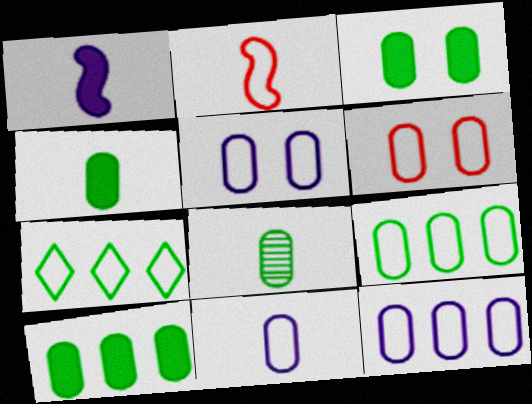[[2, 5, 7], 
[3, 4, 10], 
[3, 8, 9], 
[5, 11, 12], 
[6, 9, 11]]